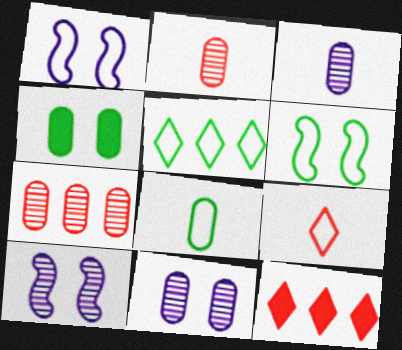[[3, 6, 12], 
[5, 6, 8], 
[8, 10, 12]]